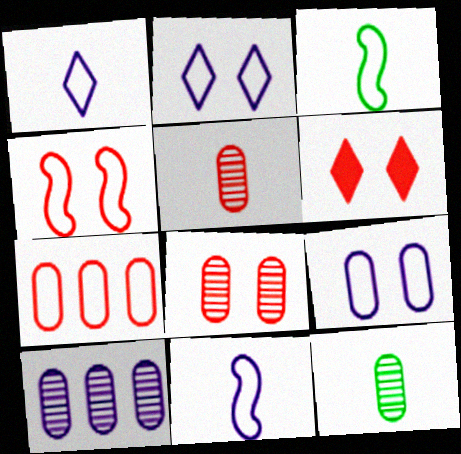[[2, 3, 7], 
[3, 6, 10], 
[4, 6, 8], 
[8, 10, 12]]